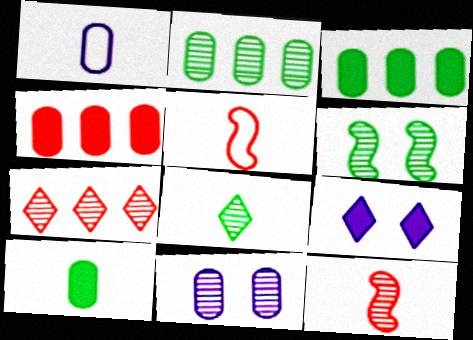[[2, 5, 9], 
[2, 6, 8]]